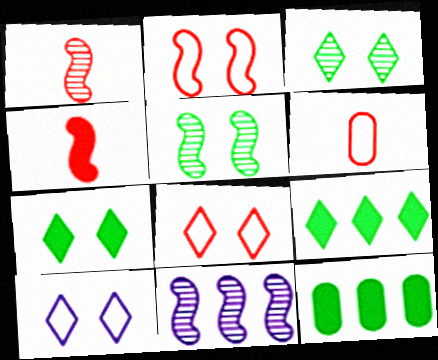[[1, 5, 11], 
[1, 10, 12], 
[6, 7, 11]]